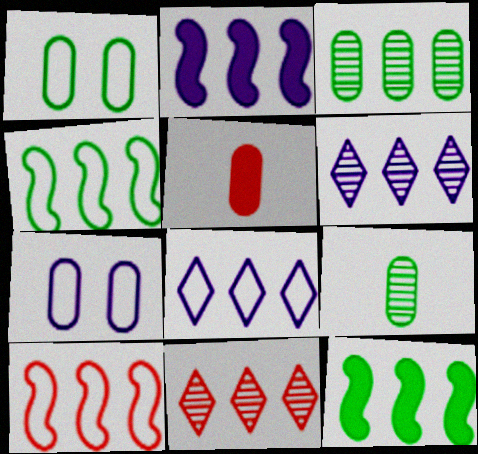[[3, 5, 7]]